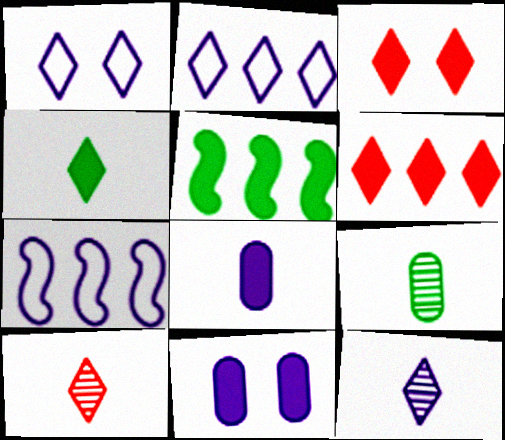[[3, 5, 8], 
[3, 7, 9], 
[7, 11, 12]]